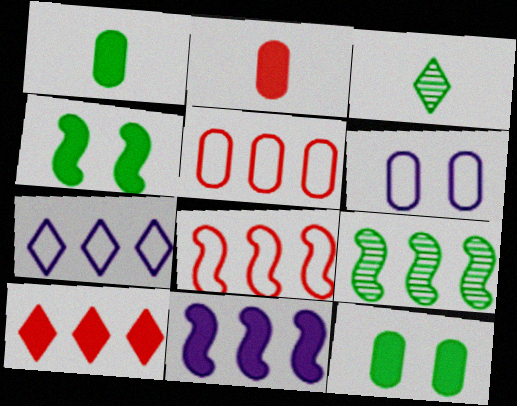[[8, 9, 11]]